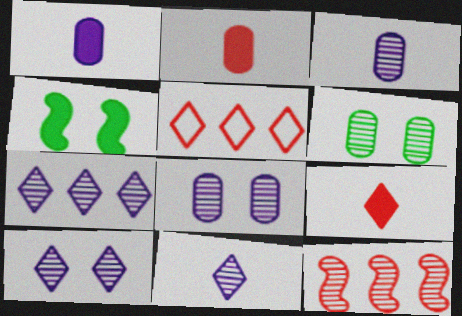[[3, 4, 5], 
[6, 11, 12], 
[7, 10, 11]]